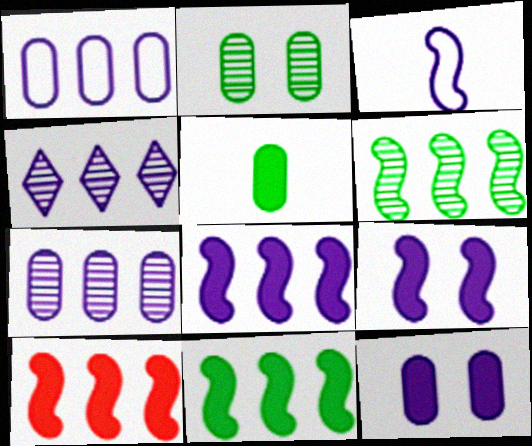[[1, 4, 8], 
[3, 4, 12], 
[8, 10, 11]]